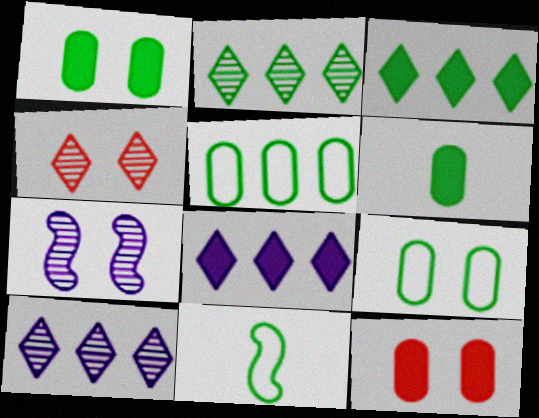[[1, 2, 11], 
[10, 11, 12]]